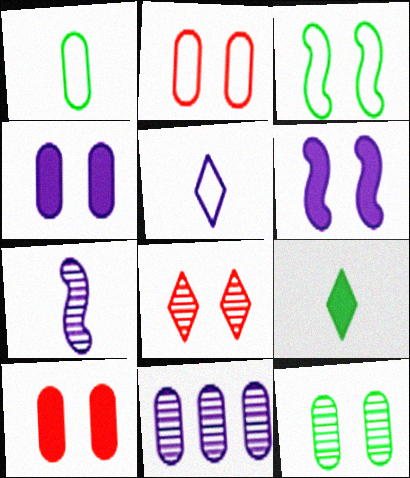[[1, 10, 11], 
[2, 4, 12], 
[3, 4, 8], 
[5, 6, 11]]